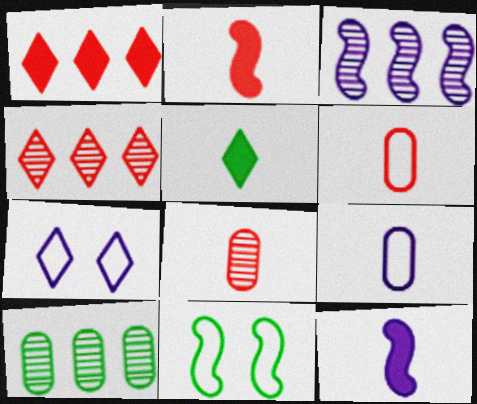[[2, 3, 11], 
[2, 7, 10], 
[3, 4, 10], 
[4, 5, 7], 
[5, 10, 11]]